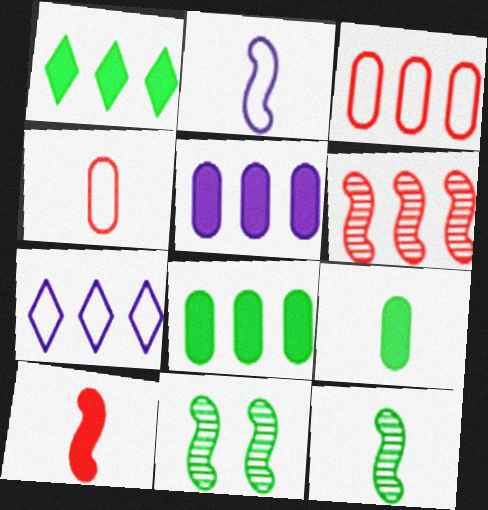[[2, 10, 12], 
[6, 7, 8]]